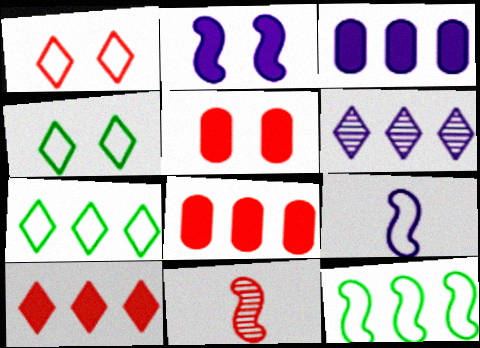[[1, 8, 11], 
[2, 11, 12], 
[3, 4, 11], 
[6, 7, 10], 
[6, 8, 12]]